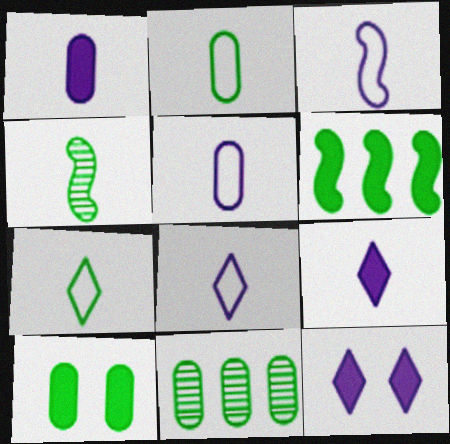[[2, 10, 11], 
[3, 5, 8]]